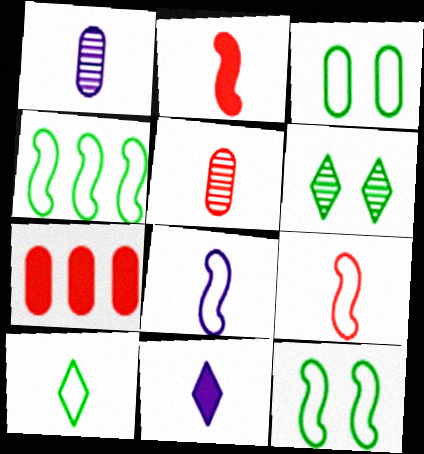[[1, 2, 10], 
[1, 3, 7], 
[1, 8, 11], 
[3, 4, 10], 
[6, 7, 8]]